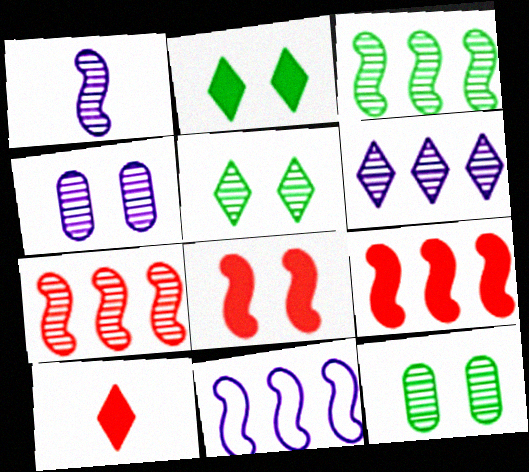[[1, 4, 6], 
[3, 9, 11], 
[10, 11, 12]]